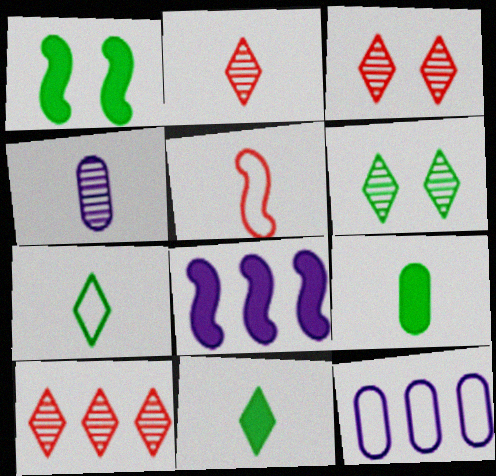[[1, 2, 12], 
[2, 3, 10], 
[4, 5, 11]]